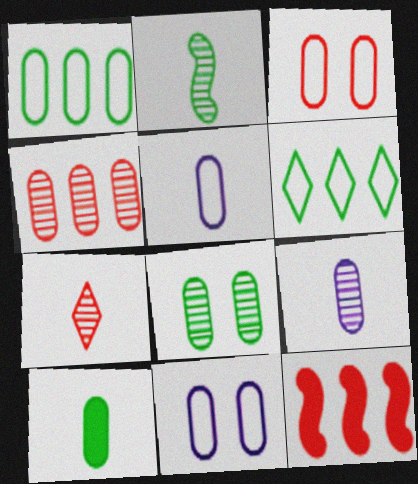[[1, 3, 5], 
[1, 8, 10], 
[2, 7, 9], 
[3, 7, 12], 
[4, 8, 9], 
[4, 10, 11]]